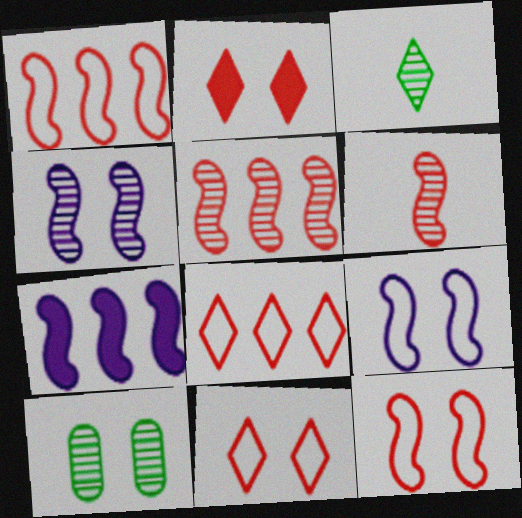[[2, 9, 10]]